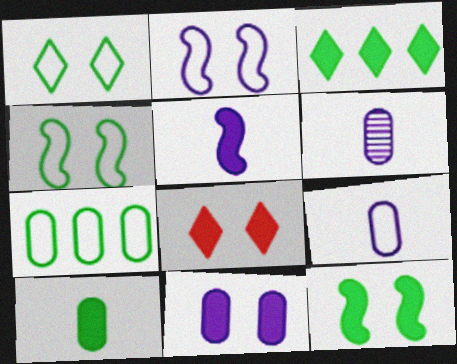[[3, 10, 12], 
[8, 11, 12]]